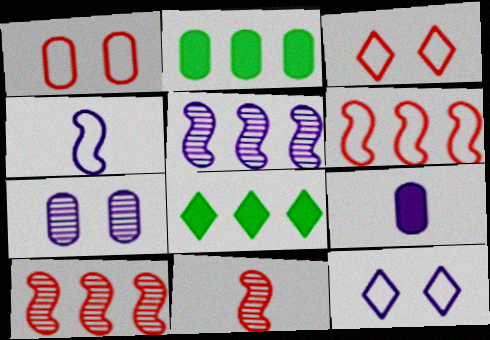[[2, 11, 12], 
[5, 9, 12]]